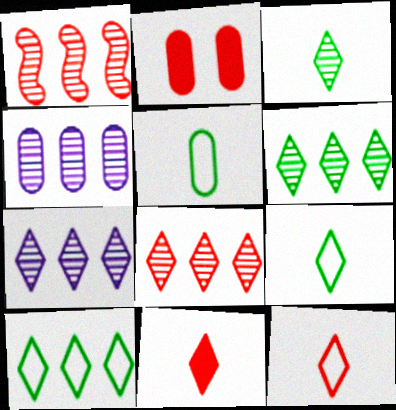[[1, 2, 12], 
[1, 4, 6], 
[2, 4, 5], 
[6, 7, 8]]